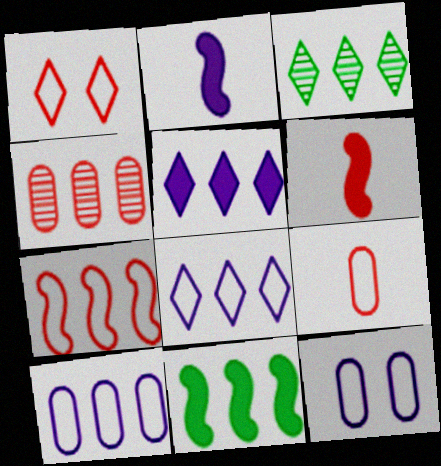[[1, 4, 6], 
[1, 7, 9], 
[3, 6, 12], 
[4, 8, 11]]